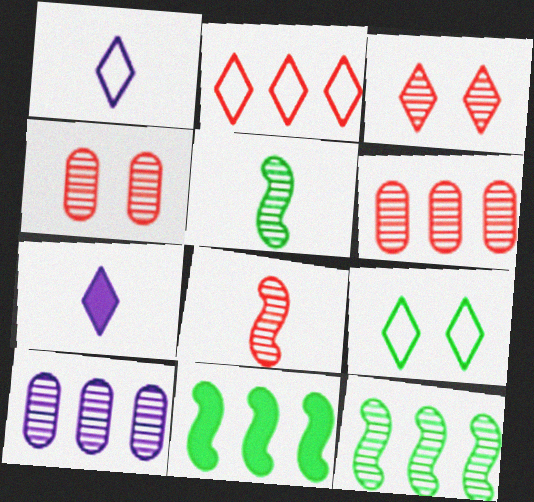[[1, 2, 9], 
[1, 4, 11], 
[2, 10, 11], 
[3, 5, 10], 
[3, 6, 8]]